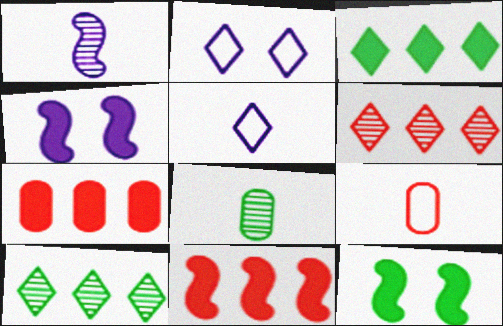[[2, 8, 11], 
[4, 9, 10]]